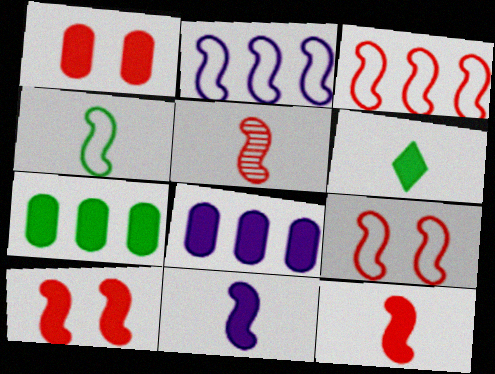[[2, 4, 9], 
[3, 5, 10], 
[4, 5, 11], 
[6, 8, 10]]